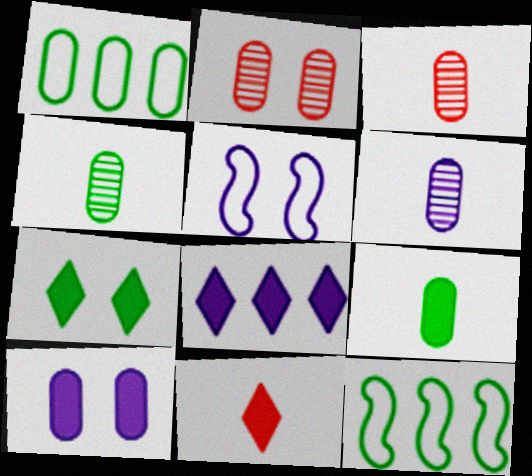[[1, 3, 10], 
[2, 5, 7], 
[3, 4, 6], 
[4, 7, 12], 
[5, 6, 8], 
[7, 8, 11]]